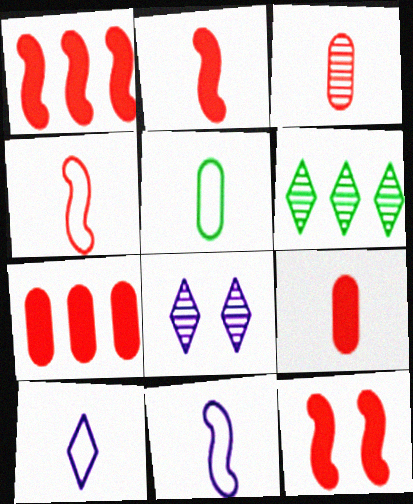[[1, 2, 12], 
[1, 5, 8], 
[4, 5, 10]]